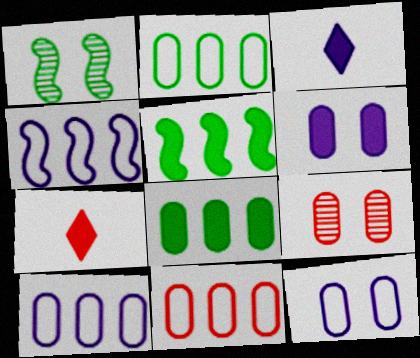[[1, 3, 11], 
[1, 7, 10], 
[2, 10, 11], 
[5, 6, 7]]